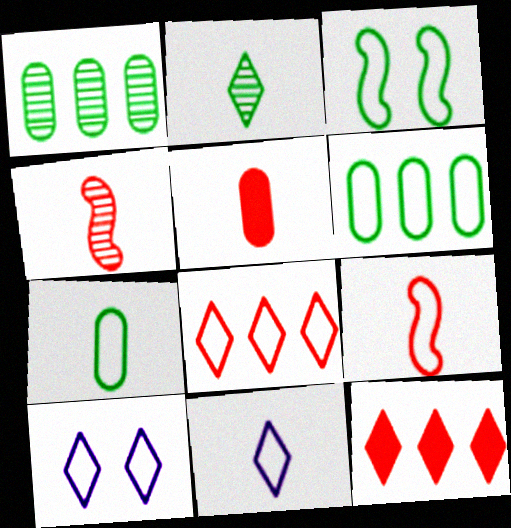[[2, 10, 12], 
[6, 9, 10], 
[7, 9, 11]]